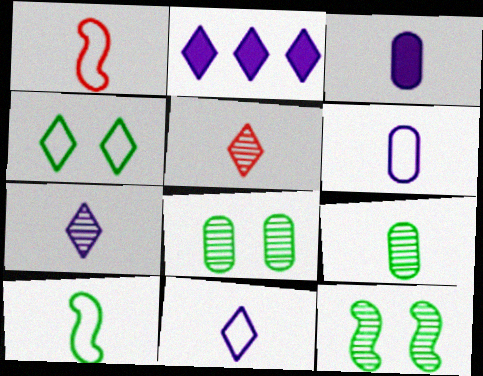[[1, 2, 8], 
[2, 4, 5], 
[3, 5, 10]]